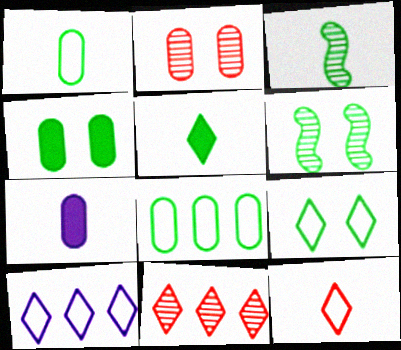[[1, 3, 5], 
[2, 7, 8], 
[3, 7, 12], 
[4, 6, 9], 
[5, 6, 8], 
[9, 10, 12]]